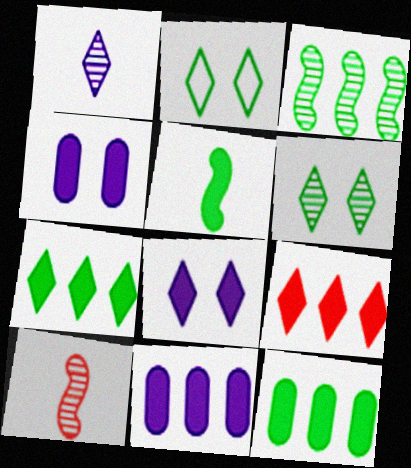[[1, 2, 9], 
[2, 10, 11], 
[4, 5, 9]]